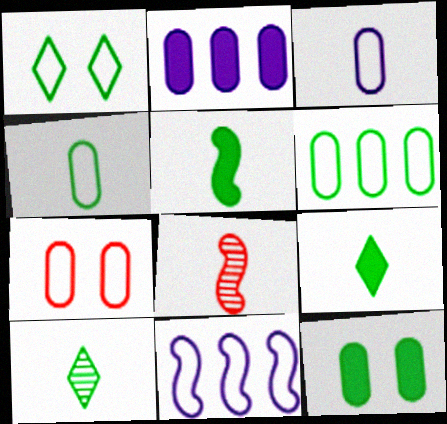[[1, 2, 8], 
[3, 6, 7], 
[3, 8, 9], 
[4, 5, 10]]